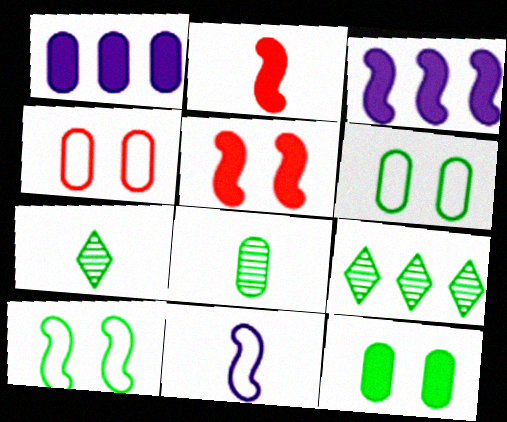[[1, 4, 8], 
[3, 4, 7]]